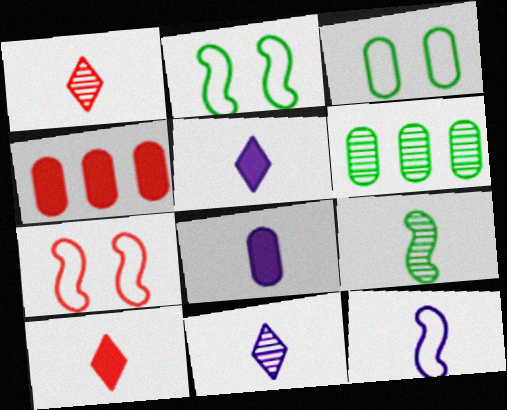[[1, 4, 7], 
[2, 4, 11], 
[5, 6, 7], 
[8, 11, 12]]